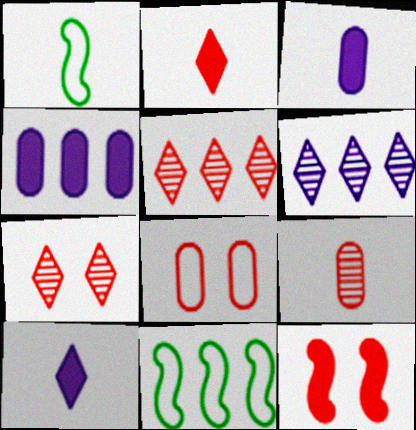[[1, 4, 7], 
[1, 9, 10], 
[3, 7, 11], 
[4, 5, 11], 
[7, 8, 12]]